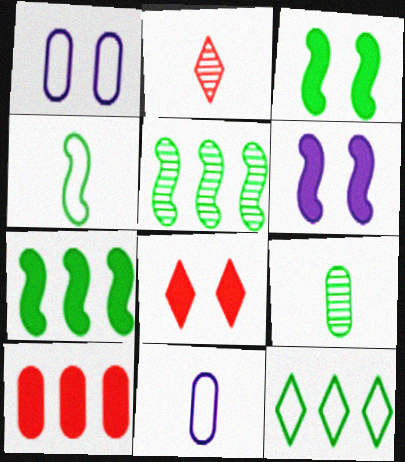[[1, 2, 7], 
[1, 9, 10], 
[3, 4, 5], 
[3, 9, 12], 
[5, 8, 11]]